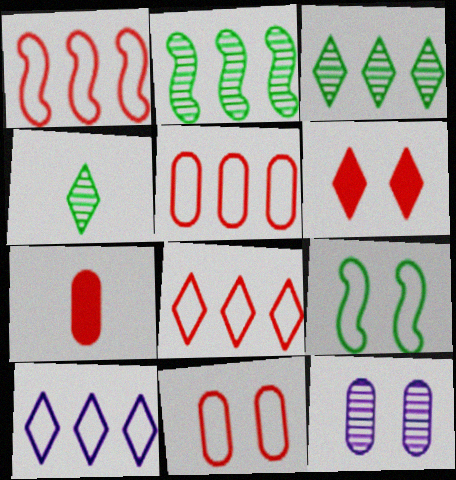[[1, 5, 8], 
[4, 6, 10], 
[6, 9, 12]]